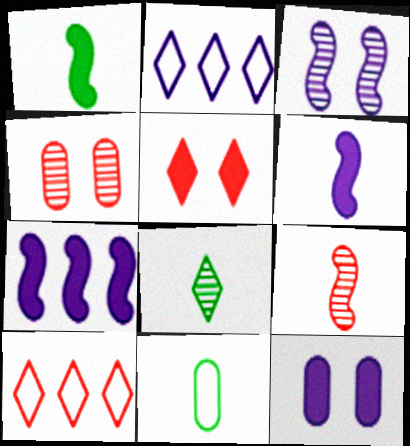[[1, 2, 4], 
[1, 8, 11], 
[2, 5, 8]]